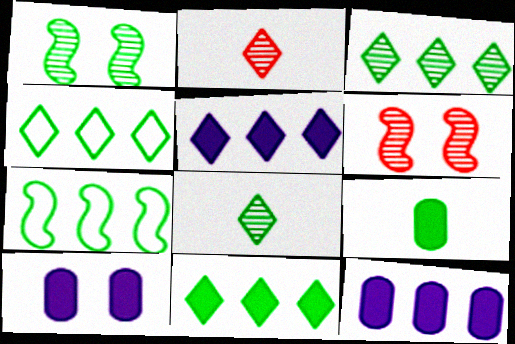[[1, 4, 9], 
[2, 7, 10], 
[3, 4, 11]]